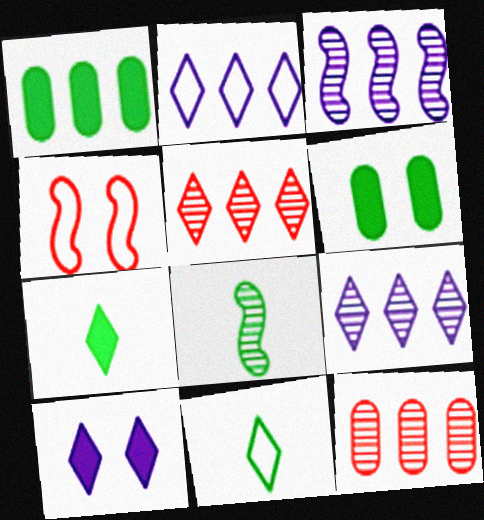[[5, 10, 11]]